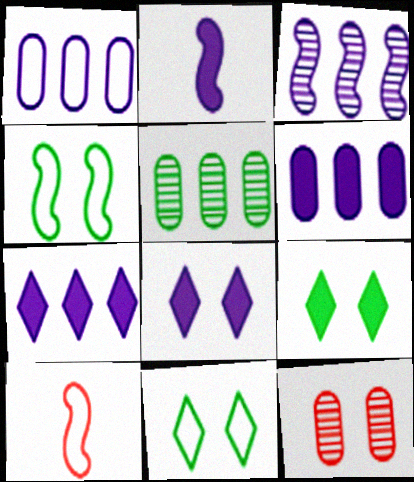[[1, 3, 7], 
[1, 10, 11], 
[2, 6, 8], 
[4, 8, 12], 
[5, 8, 10]]